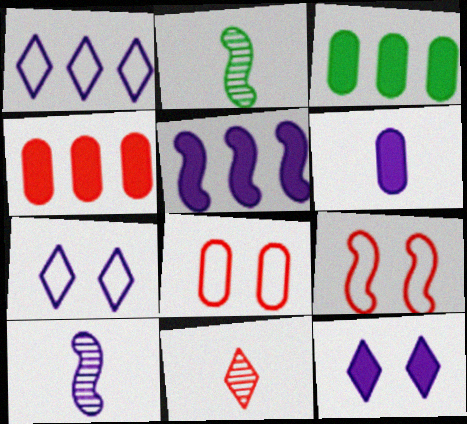[[2, 4, 7], 
[2, 5, 9], 
[4, 9, 11], 
[5, 6, 12]]